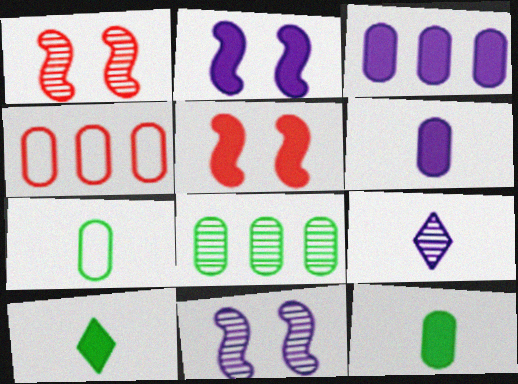[[1, 8, 9], 
[3, 4, 8], 
[3, 5, 10], 
[4, 10, 11]]